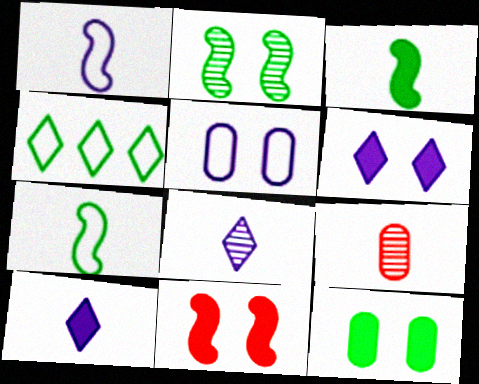[[6, 11, 12], 
[7, 9, 10]]